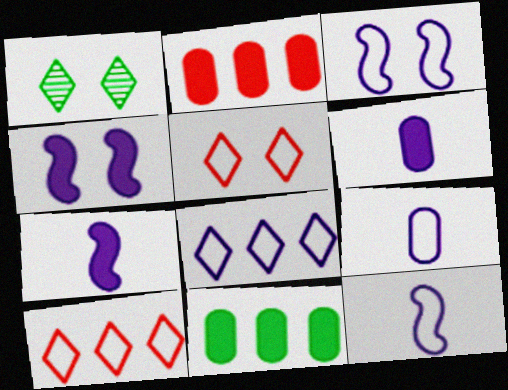[[1, 2, 12], 
[3, 8, 9]]